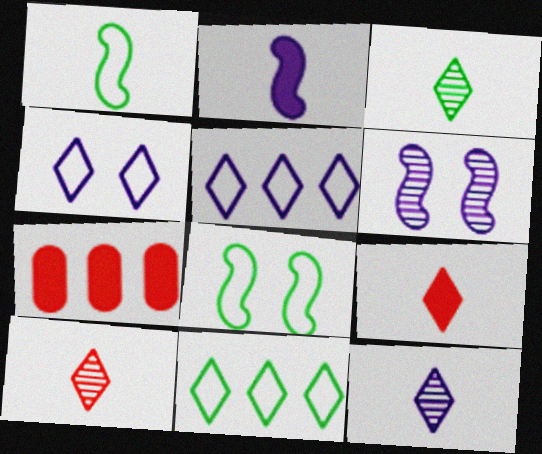[[3, 10, 12], 
[7, 8, 12]]